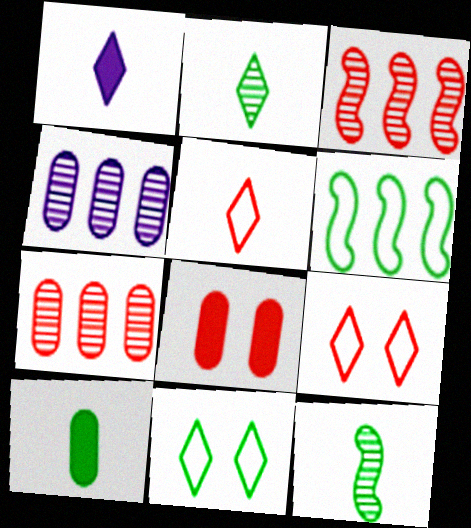[[1, 2, 5], 
[3, 5, 8]]